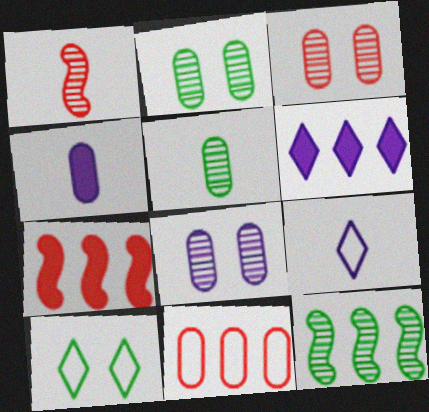[[2, 3, 8], 
[2, 4, 11], 
[2, 7, 9], 
[6, 11, 12]]